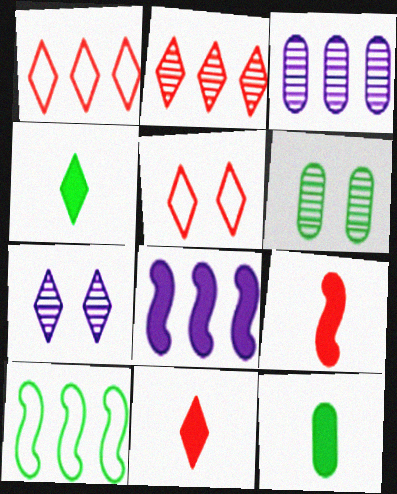[[1, 4, 7], 
[2, 5, 11], 
[4, 6, 10]]